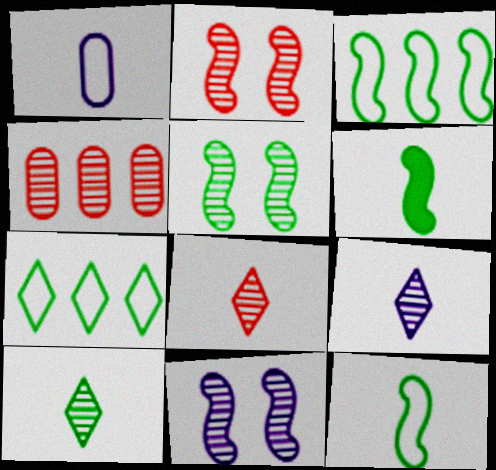[[1, 6, 8], 
[2, 4, 8], 
[2, 5, 11], 
[3, 5, 6], 
[4, 5, 9], 
[4, 10, 11], 
[8, 9, 10]]